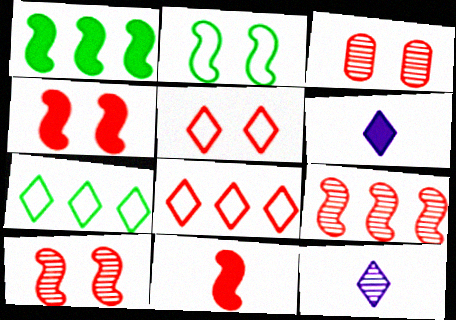[[3, 4, 5], 
[3, 8, 11]]